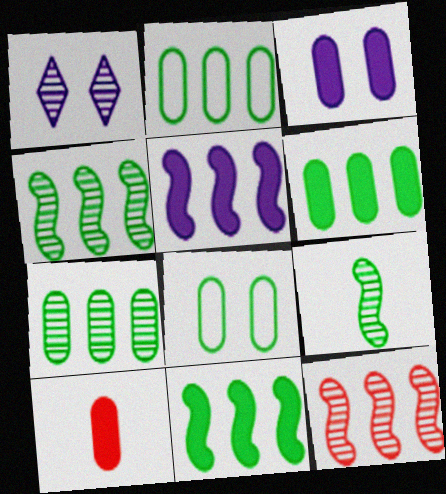[[2, 6, 7], 
[3, 6, 10]]